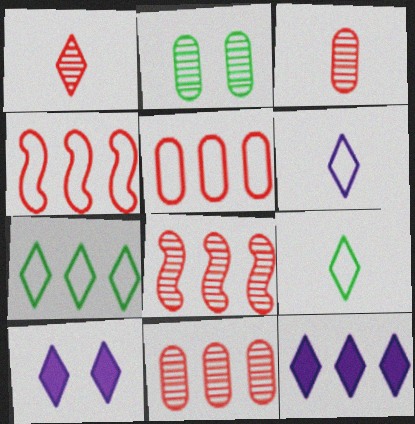[[1, 7, 10]]